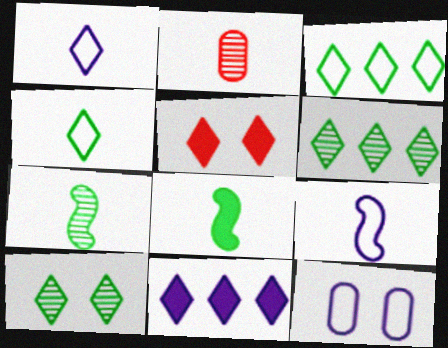[[1, 2, 8], 
[1, 5, 6]]